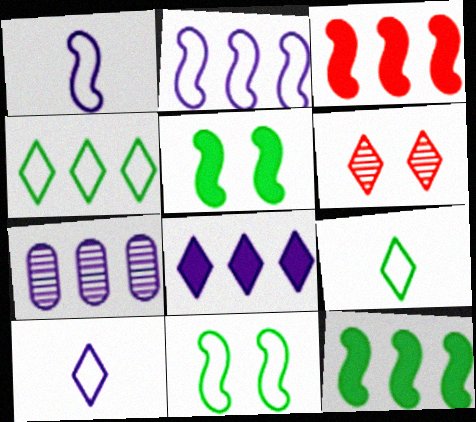[[2, 7, 8], 
[3, 4, 7], 
[6, 8, 9]]